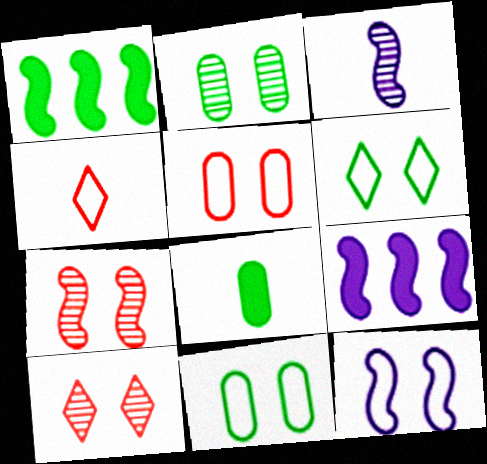[[2, 4, 9], 
[3, 4, 8], 
[3, 9, 12], 
[5, 6, 12]]